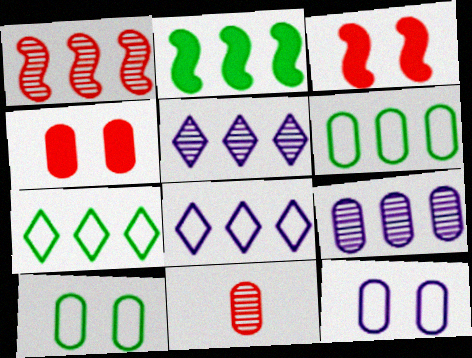[]